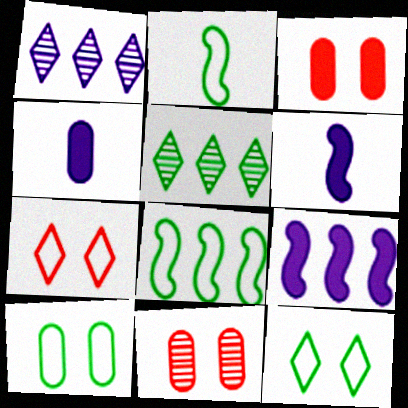[[1, 2, 3]]